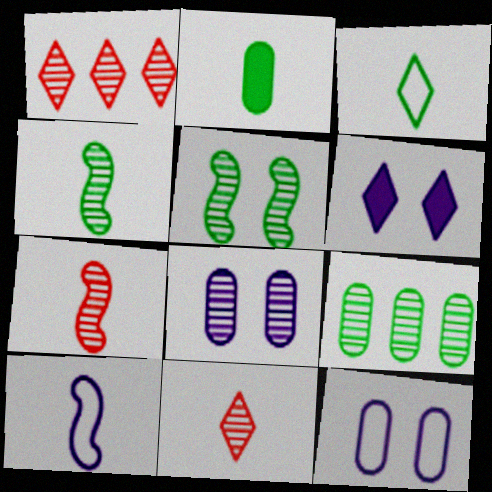[[1, 3, 6], 
[1, 4, 8], 
[2, 3, 4], 
[2, 10, 11]]